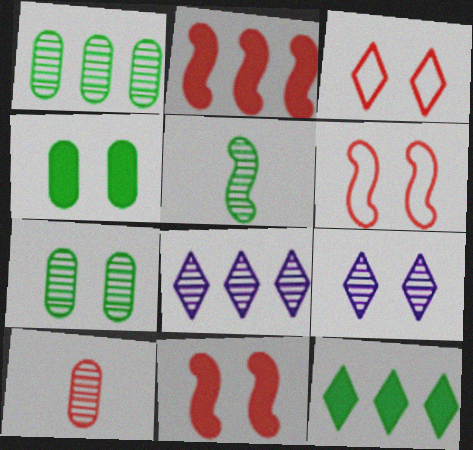[[2, 3, 10], 
[4, 6, 9]]